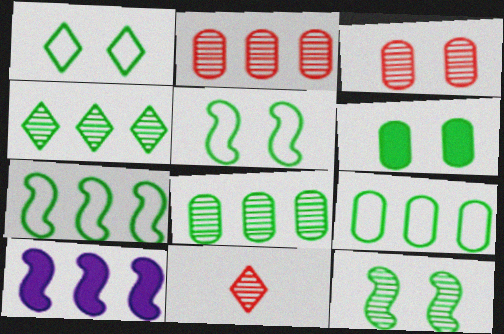[[1, 6, 12]]